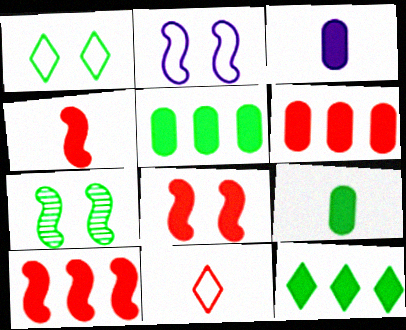[[2, 7, 8], 
[3, 8, 12], 
[4, 8, 10]]